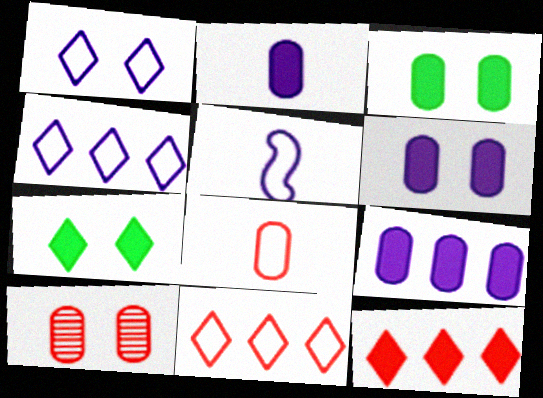[[2, 6, 9]]